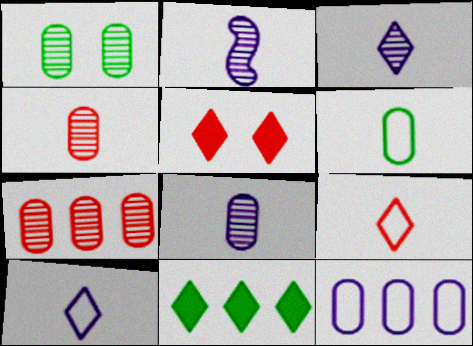[[1, 7, 8], 
[2, 3, 8]]